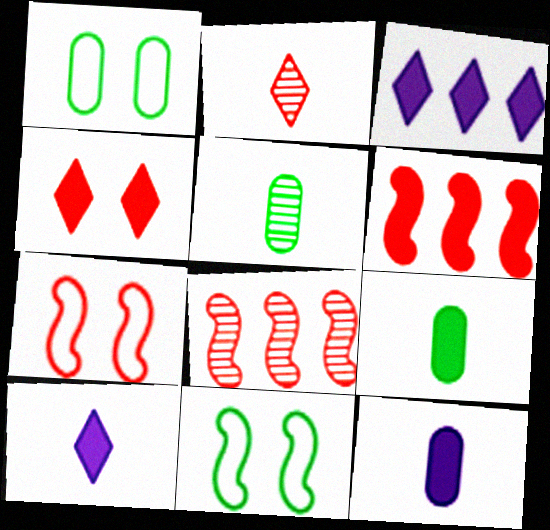[[1, 8, 10], 
[3, 5, 7]]